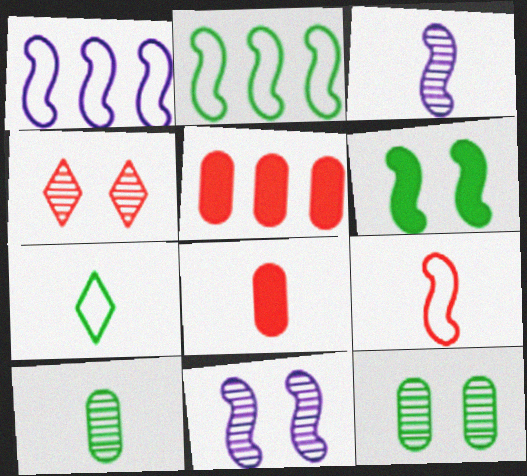[[3, 7, 8], 
[4, 5, 9], 
[4, 11, 12], 
[5, 7, 11]]